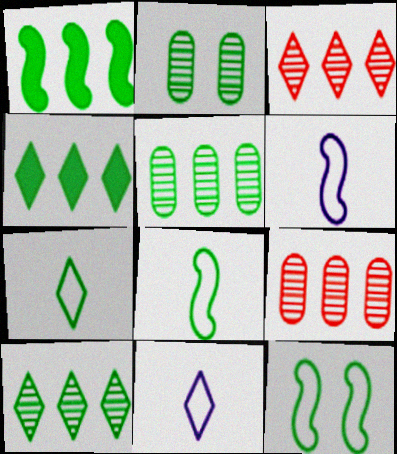[[1, 2, 7], 
[2, 4, 8]]